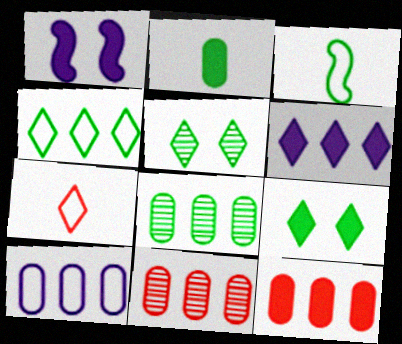[[1, 7, 8], 
[3, 8, 9], 
[5, 6, 7], 
[8, 10, 12]]